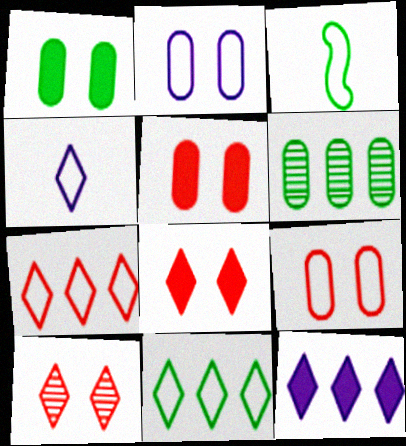[[2, 3, 7]]